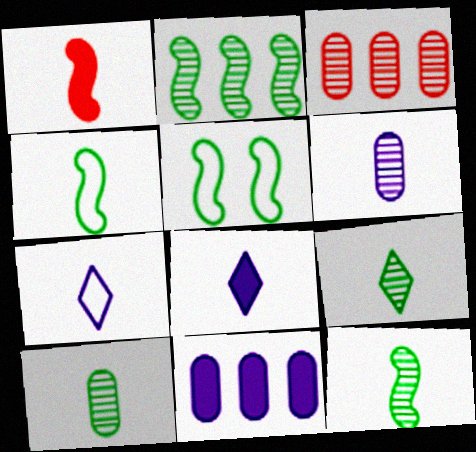[[1, 7, 10], 
[3, 5, 8], 
[9, 10, 12]]